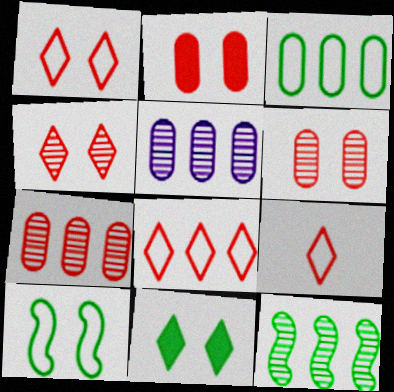[[1, 8, 9]]